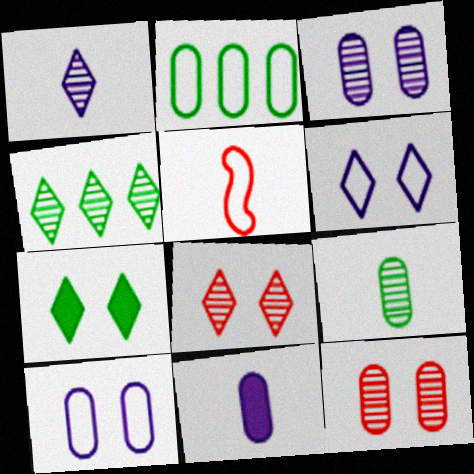[[1, 4, 8], 
[2, 5, 6], 
[2, 11, 12], 
[6, 7, 8]]